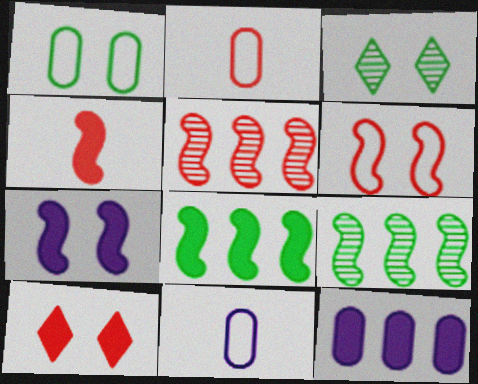[[2, 5, 10], 
[4, 5, 6], 
[4, 7, 8], 
[9, 10, 11]]